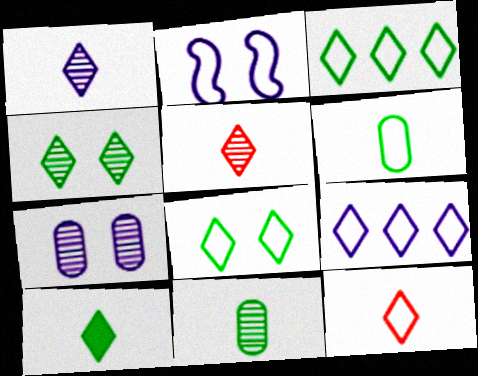[[1, 10, 12], 
[3, 4, 10], 
[8, 9, 12]]